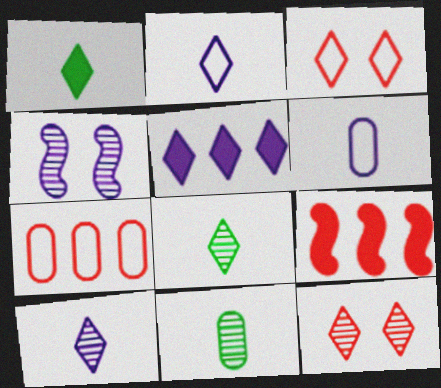[[1, 4, 7], 
[3, 5, 8], 
[4, 5, 6]]